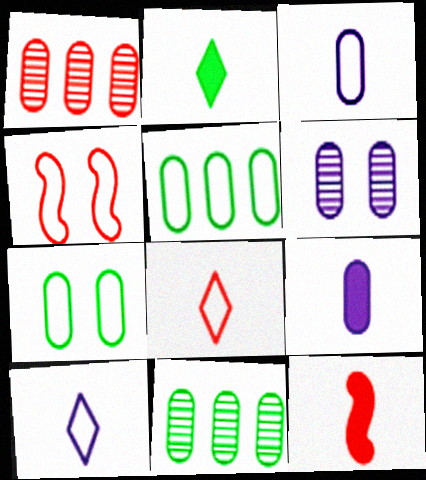[[1, 7, 9], 
[2, 9, 12], 
[4, 5, 10]]